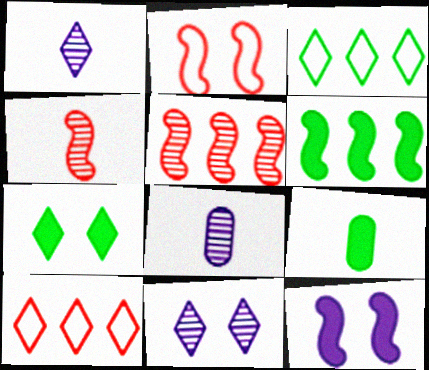[[1, 7, 10], 
[6, 7, 9]]